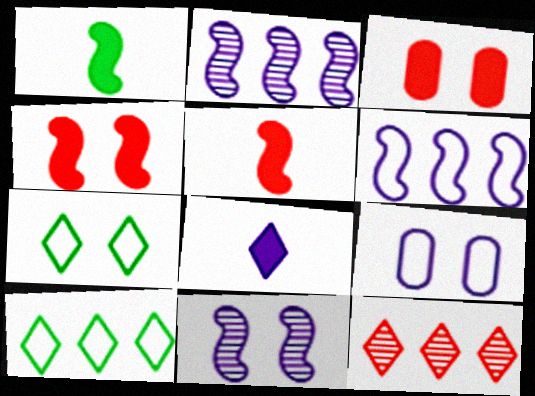[[1, 9, 12], 
[2, 8, 9], 
[3, 7, 11], 
[7, 8, 12]]